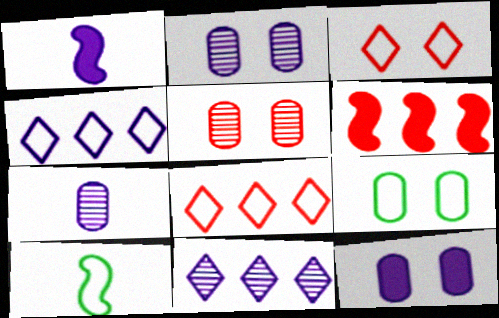[[1, 2, 4], 
[5, 9, 12]]